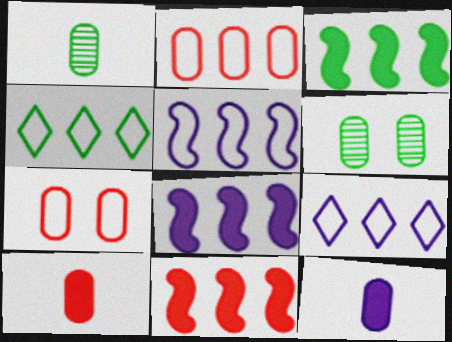[[2, 4, 5], 
[2, 6, 12], 
[3, 8, 11]]